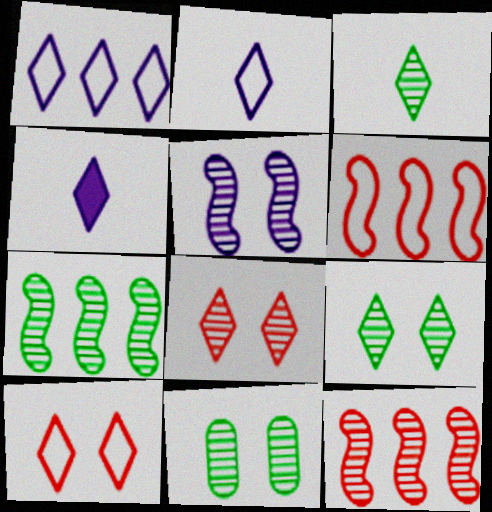[[3, 7, 11], 
[4, 6, 11], 
[5, 8, 11]]